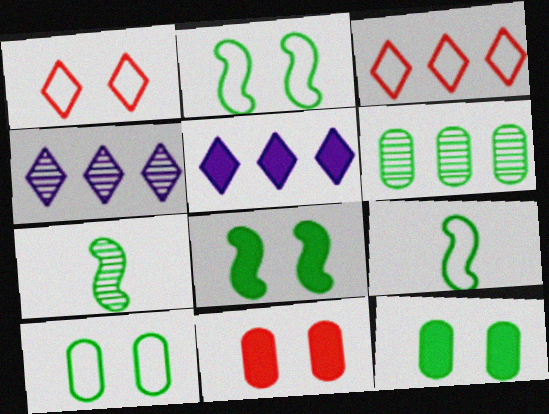[[4, 9, 11]]